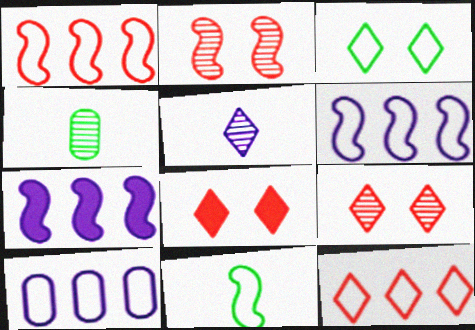[[2, 7, 11], 
[4, 6, 8]]